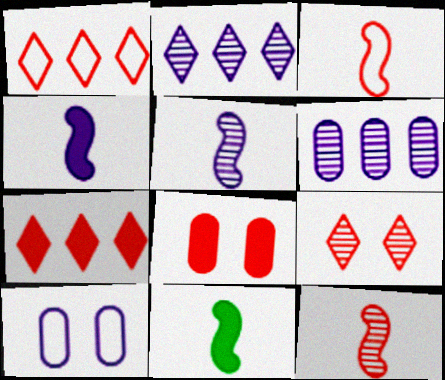[[1, 8, 12], 
[2, 4, 10], 
[3, 5, 11]]